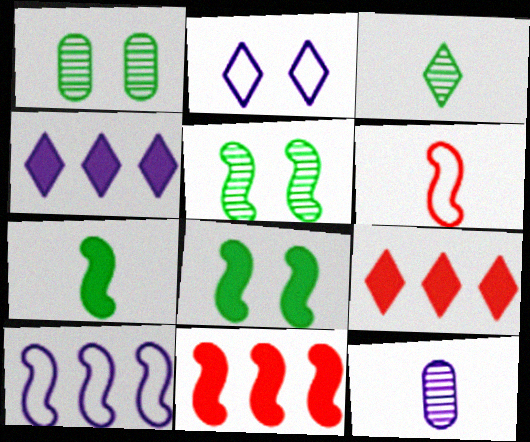[[1, 4, 6], 
[2, 3, 9]]